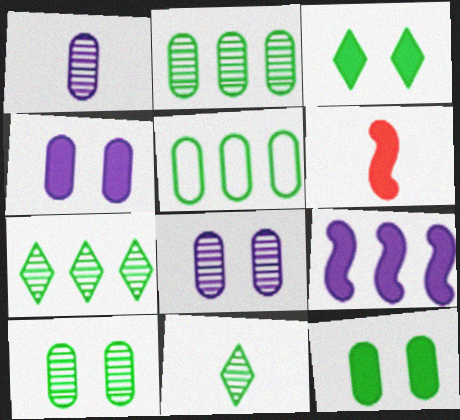[]